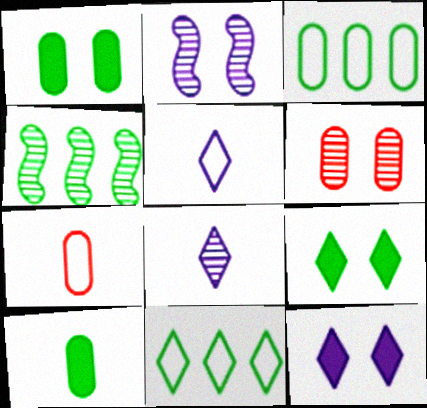[[4, 6, 8], 
[4, 7, 12]]